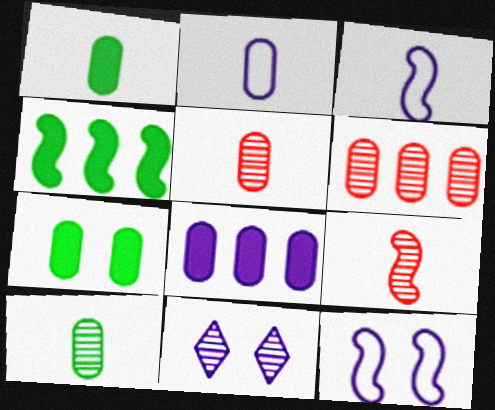[[1, 2, 5], 
[2, 6, 7], 
[3, 8, 11], 
[4, 9, 12]]